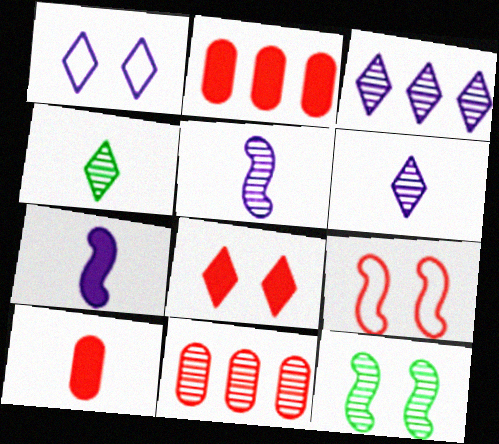[[6, 11, 12]]